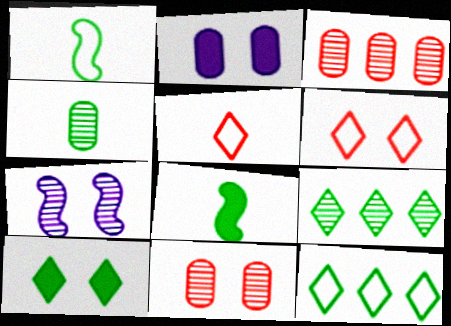[]